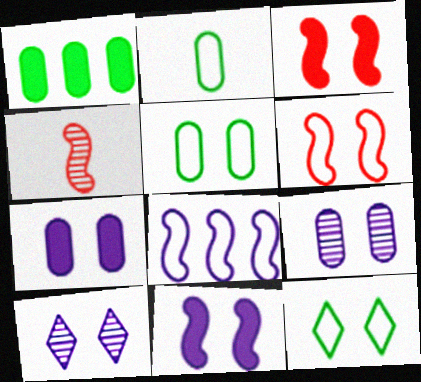[[3, 5, 10], 
[3, 9, 12]]